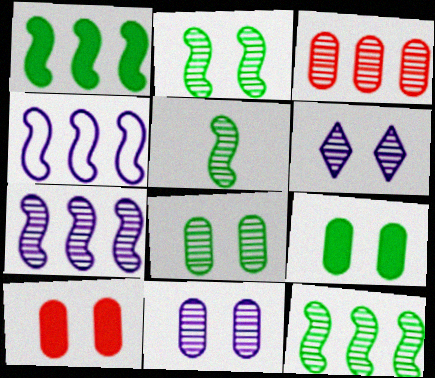[[2, 5, 12], 
[3, 5, 6]]